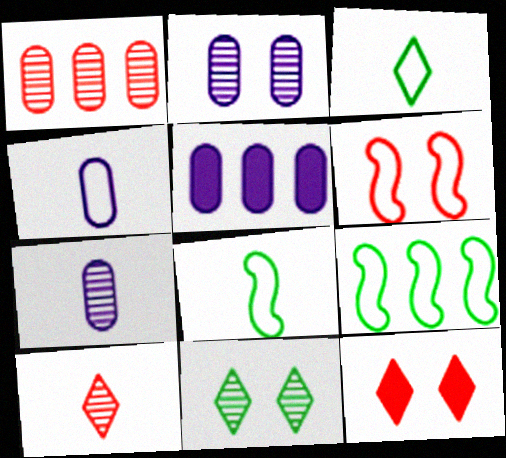[[2, 4, 5], 
[7, 9, 12]]